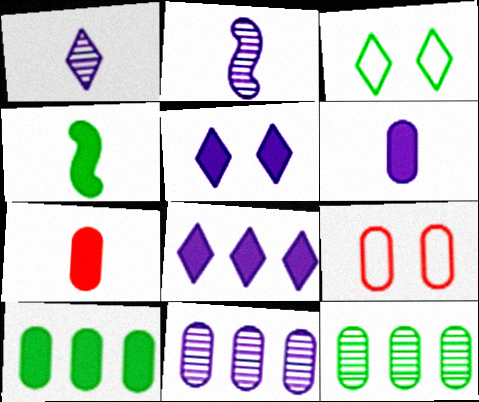[[3, 4, 12], 
[6, 9, 12]]